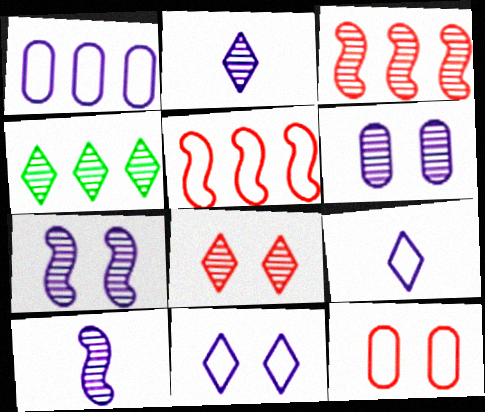[[2, 4, 8]]